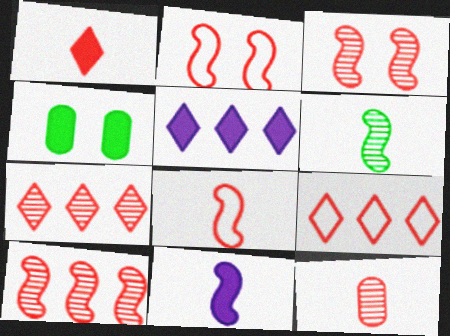[[1, 8, 12], 
[3, 7, 12], 
[6, 8, 11]]